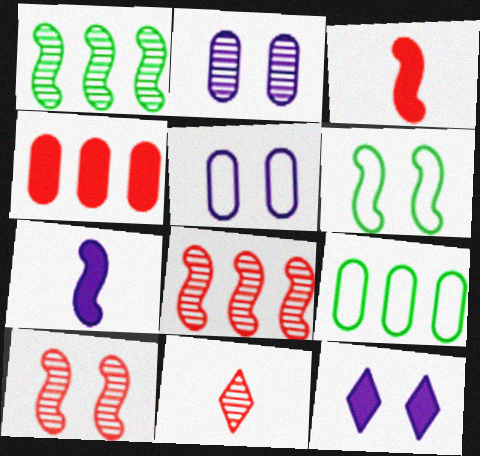[[1, 2, 11], 
[6, 7, 8]]